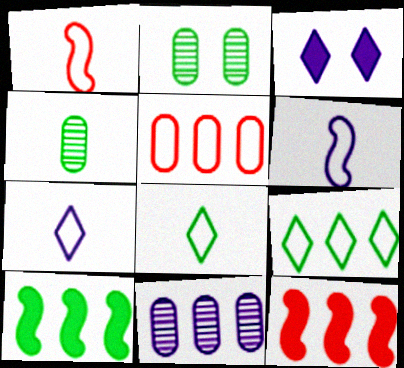[[2, 7, 12], 
[2, 8, 10], 
[3, 6, 11], 
[9, 11, 12]]